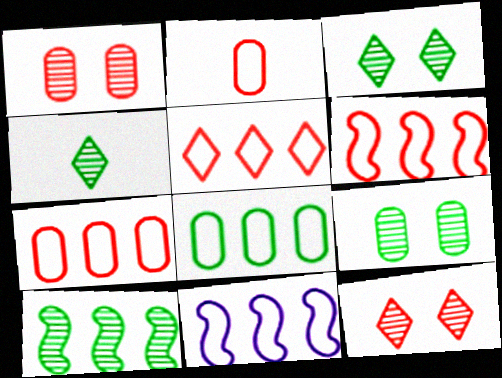[[4, 9, 10], 
[5, 6, 7], 
[5, 8, 11]]